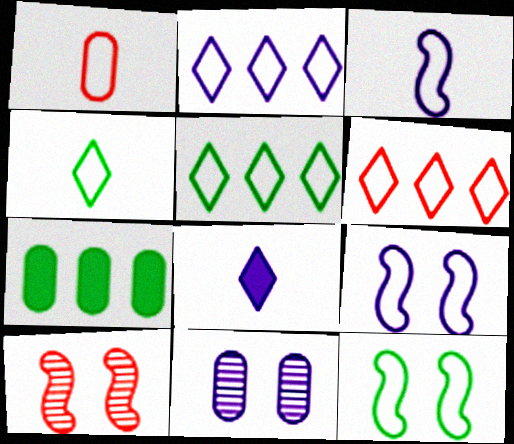[[1, 2, 12], 
[1, 3, 4], 
[1, 5, 9], 
[1, 7, 11], 
[2, 5, 6]]